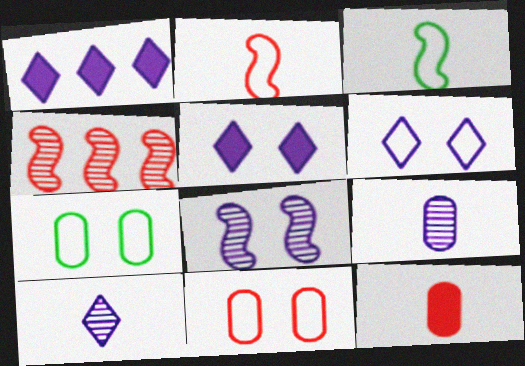[[1, 6, 10], 
[3, 10, 12]]